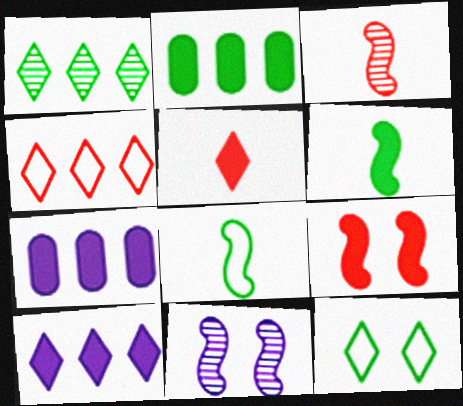[[1, 4, 10], 
[3, 7, 12]]